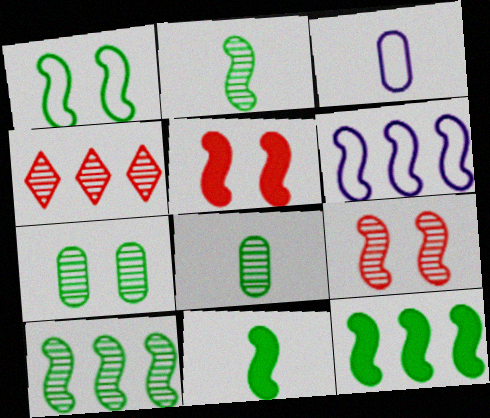[[1, 2, 12], 
[1, 10, 11], 
[2, 5, 6], 
[6, 9, 11]]